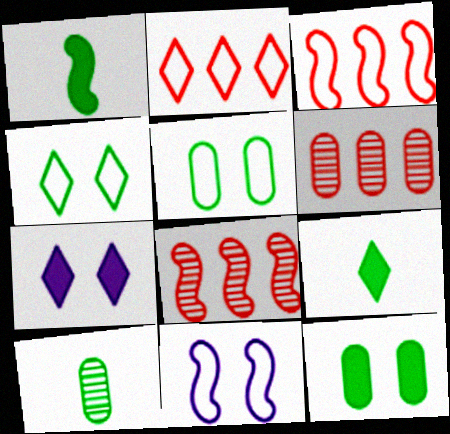[[1, 8, 11], 
[3, 7, 10], 
[6, 9, 11]]